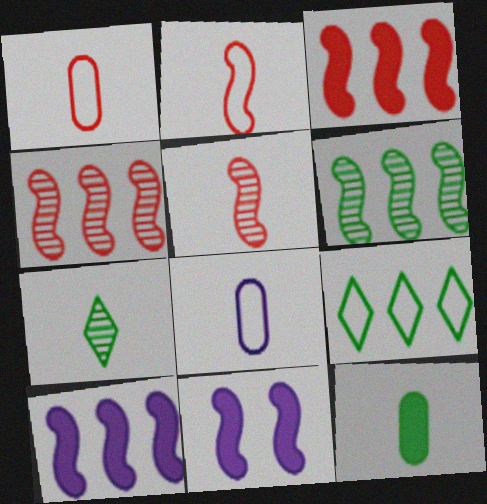[[2, 6, 11]]